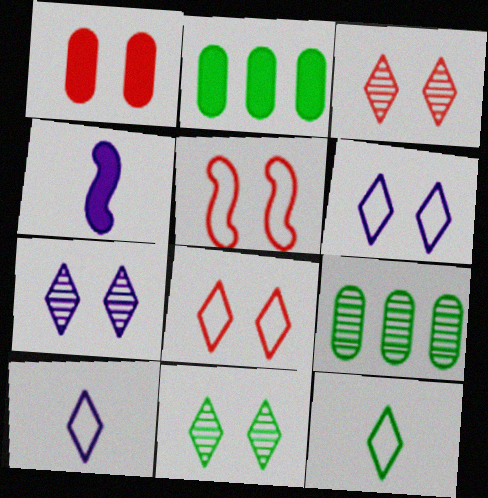[[1, 3, 5], 
[3, 7, 11], 
[4, 8, 9]]